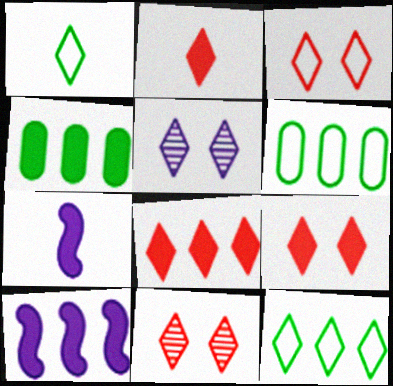[[1, 5, 8], 
[2, 5, 12], 
[2, 8, 9], 
[3, 9, 11], 
[4, 7, 9], 
[4, 8, 10], 
[6, 7, 11]]